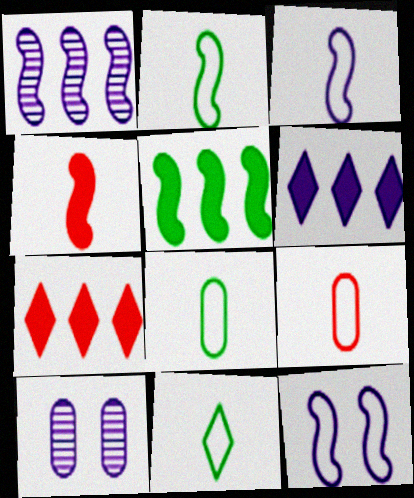[[2, 7, 10], 
[2, 8, 11], 
[3, 6, 10], 
[3, 9, 11]]